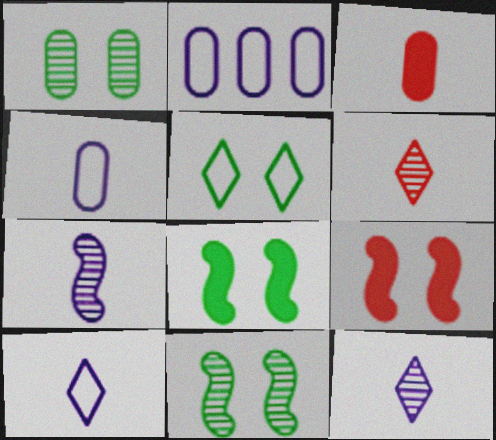[[1, 2, 3], 
[1, 5, 8], 
[2, 6, 8]]